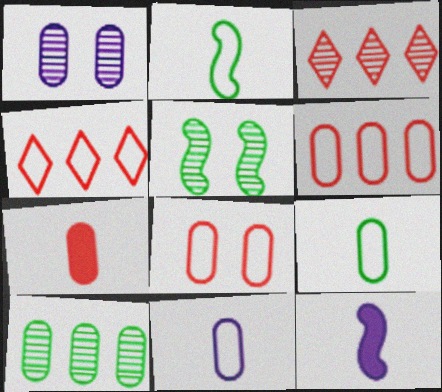[]